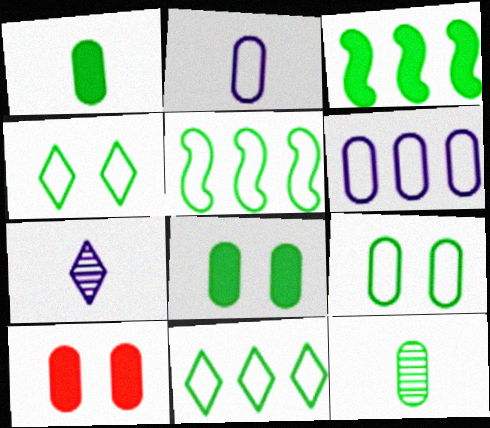[[3, 4, 12], 
[5, 7, 10], 
[6, 10, 12]]